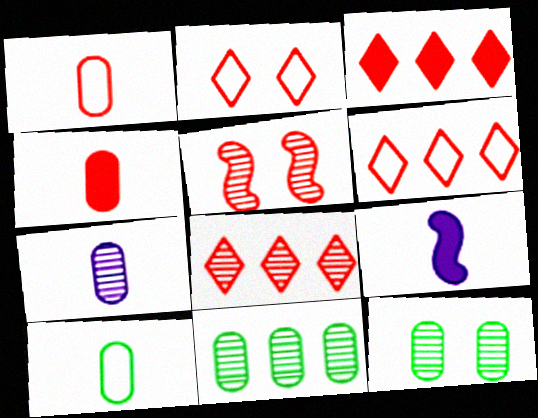[[1, 3, 5], 
[2, 9, 11], 
[3, 6, 8], 
[4, 5, 6], 
[4, 7, 10], 
[6, 9, 12]]